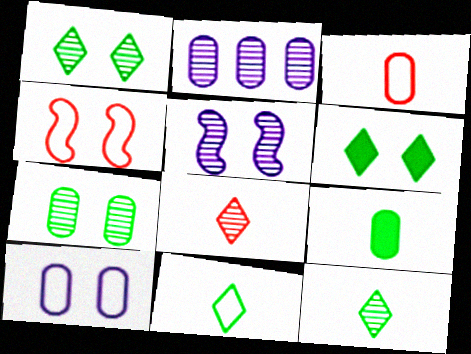[]